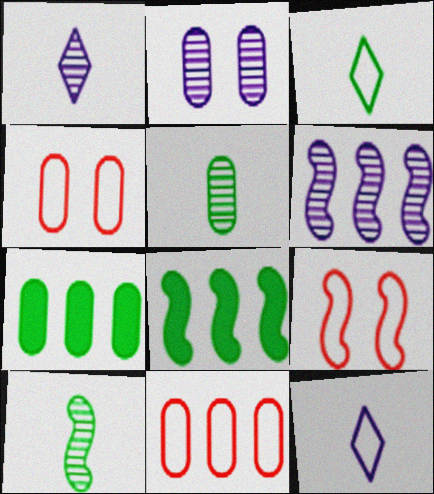[[1, 2, 6], 
[1, 4, 8], 
[1, 7, 9]]